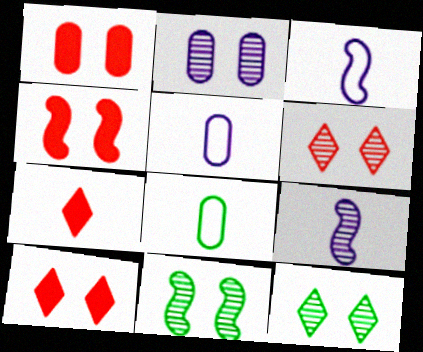[[1, 4, 10], 
[2, 6, 11], 
[7, 8, 9]]